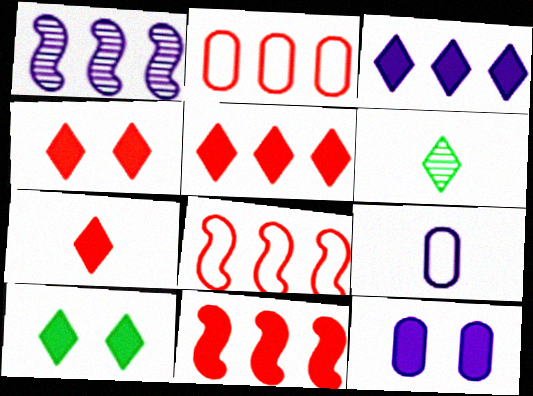[[3, 7, 10], 
[4, 5, 7], 
[6, 8, 12]]